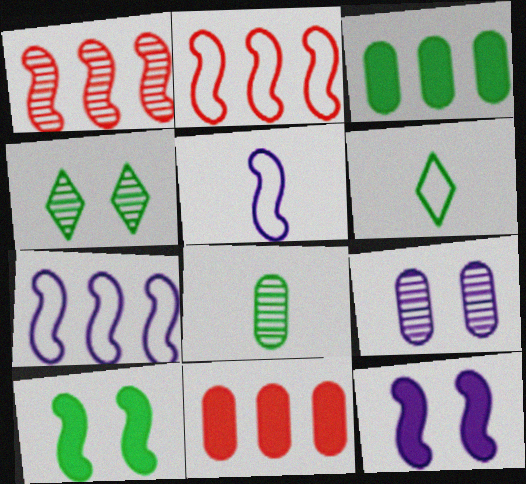[[1, 5, 10], 
[4, 5, 11]]